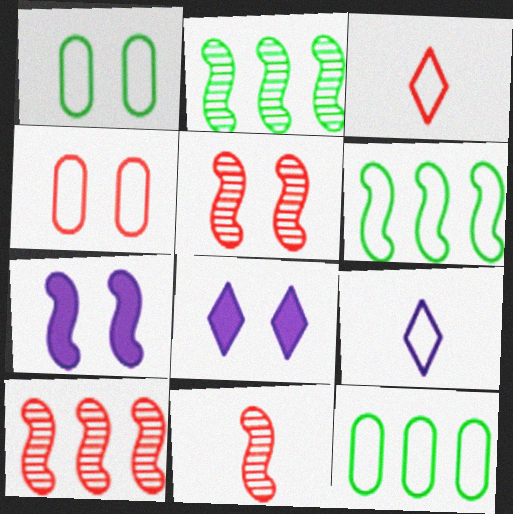[[1, 5, 8], 
[4, 6, 9], 
[5, 10, 11], 
[6, 7, 11], 
[8, 11, 12]]